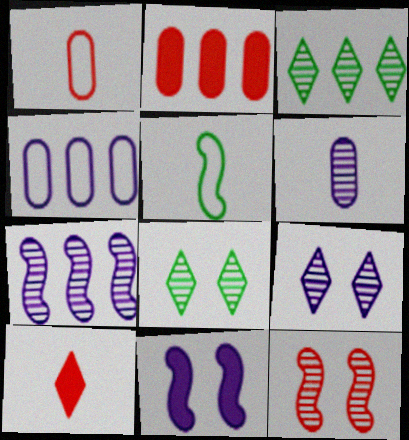[[1, 3, 11], 
[2, 5, 9], 
[3, 6, 12], 
[5, 6, 10], 
[6, 7, 9]]